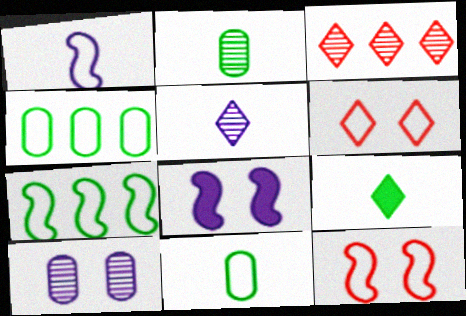[[1, 4, 6], 
[1, 7, 12], 
[3, 8, 11]]